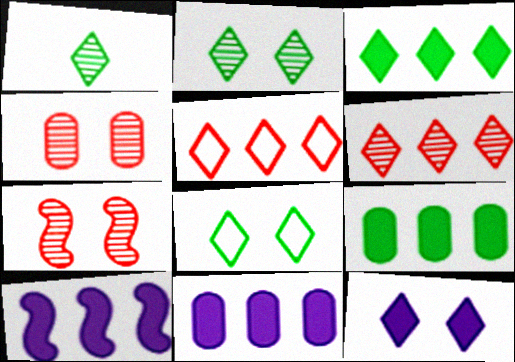[[1, 3, 8], 
[1, 5, 12]]